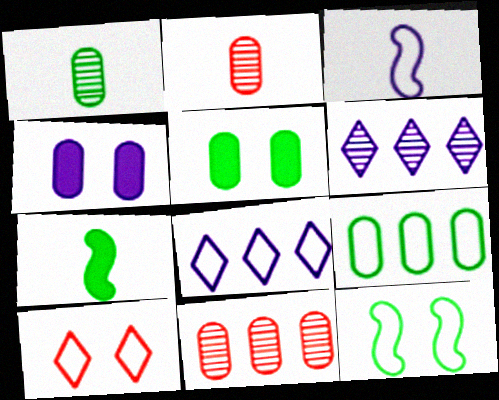[[1, 5, 9], 
[2, 4, 9], 
[3, 4, 6], 
[3, 9, 10]]